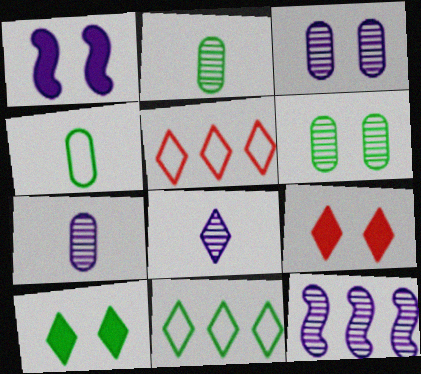[[1, 2, 5], 
[3, 8, 12], 
[4, 9, 12], 
[5, 8, 10], 
[8, 9, 11]]